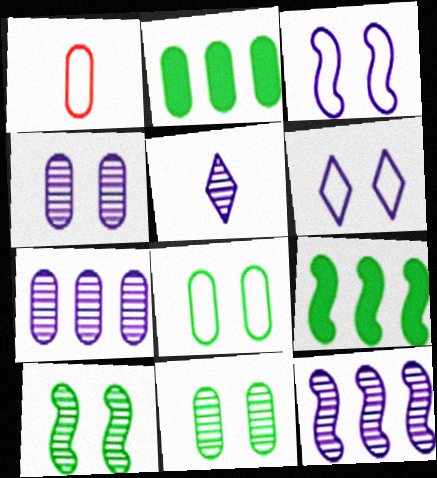[[1, 2, 4], 
[4, 5, 12]]